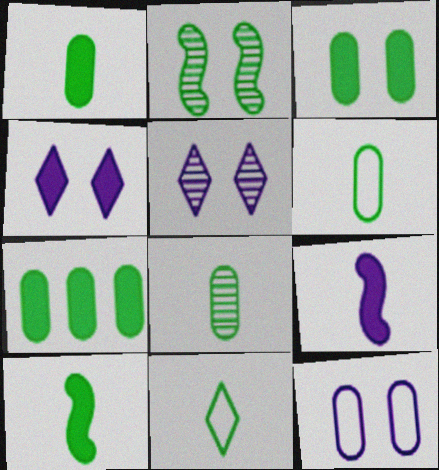[[1, 3, 7], 
[1, 6, 8], 
[2, 7, 11], 
[8, 10, 11]]